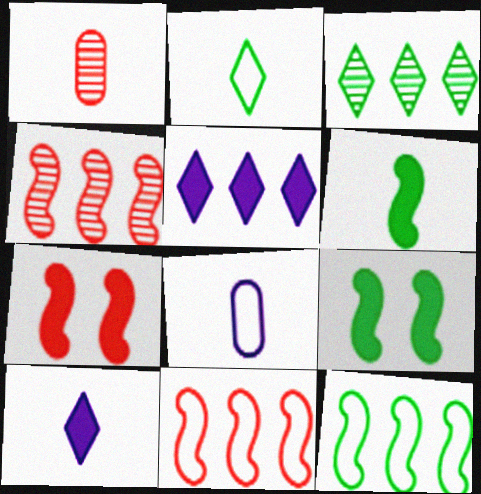[[3, 7, 8]]